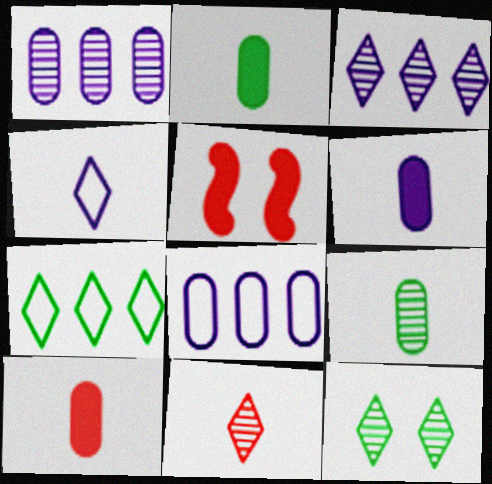[[2, 6, 10], 
[3, 11, 12]]